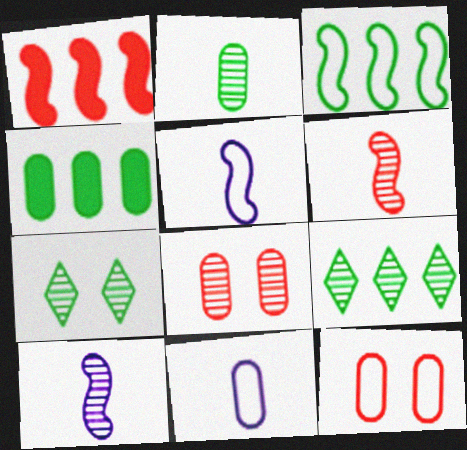[[1, 7, 11], 
[3, 4, 9], 
[4, 8, 11], 
[8, 9, 10]]